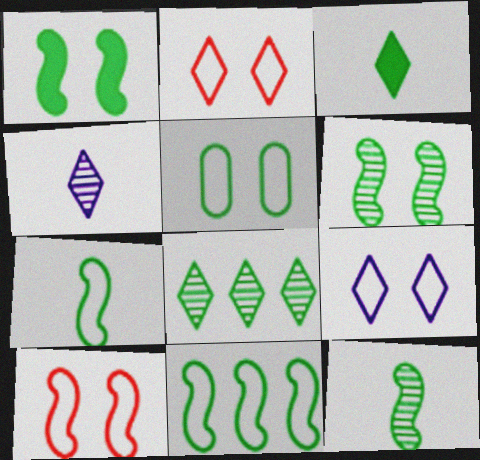[[1, 11, 12], 
[5, 9, 10]]